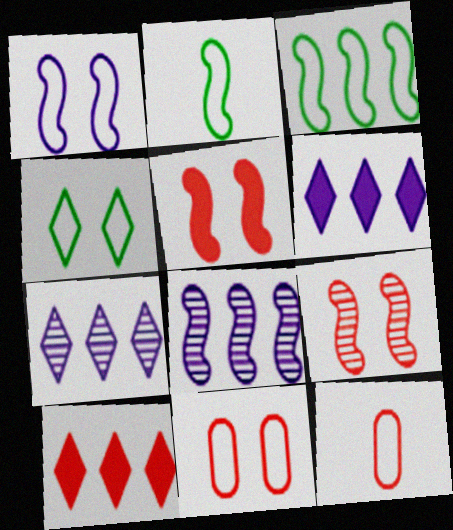[[1, 4, 11], 
[2, 5, 8], 
[9, 10, 12]]